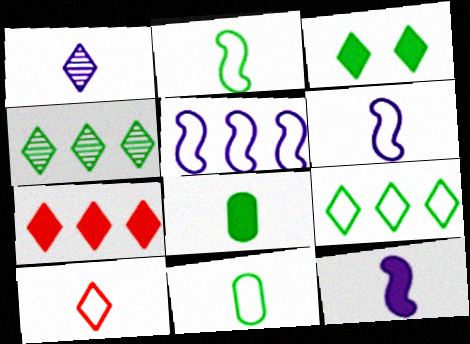[[6, 10, 11]]